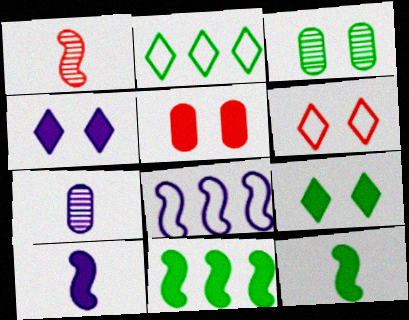[[2, 3, 12], 
[4, 7, 8], 
[6, 7, 11]]